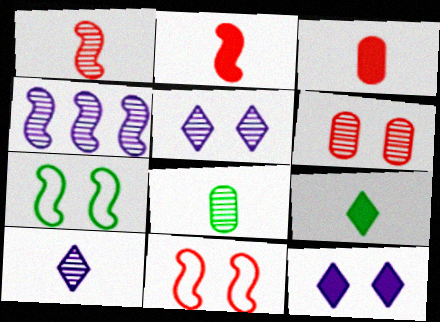[[1, 8, 10], 
[2, 4, 7], 
[6, 7, 12]]